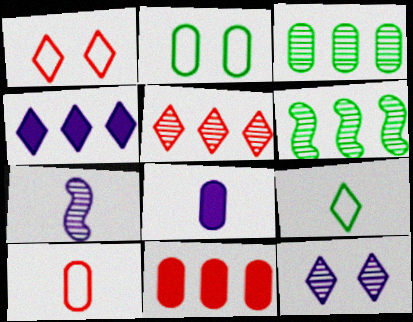[[1, 6, 8]]